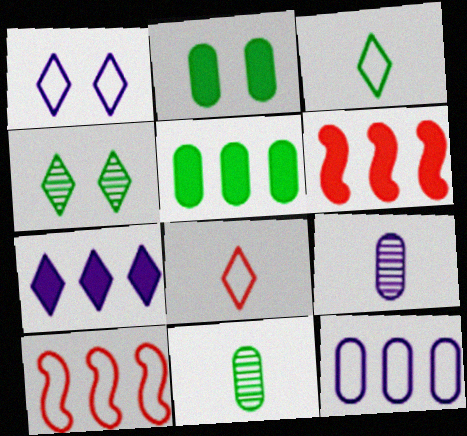[[1, 6, 11], 
[4, 7, 8], 
[5, 6, 7]]